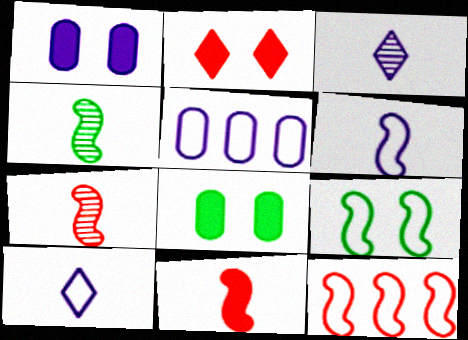[[2, 4, 5], 
[3, 8, 12], 
[4, 6, 11], 
[6, 9, 12]]